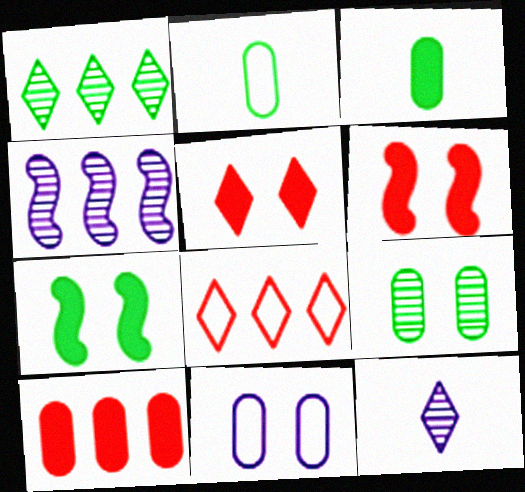[[1, 2, 7], 
[2, 4, 5]]